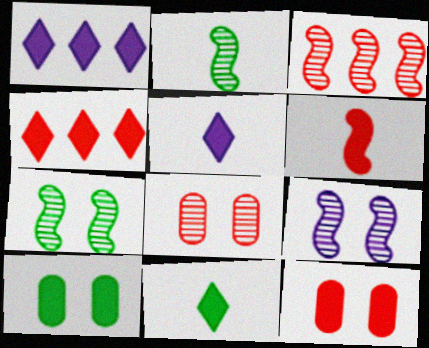[[1, 6, 10], 
[2, 3, 9], 
[4, 6, 12]]